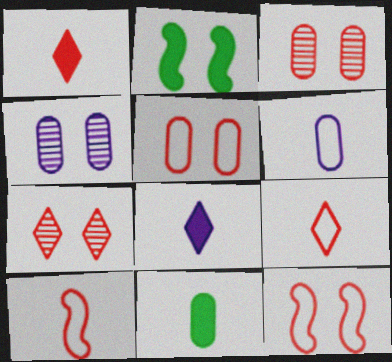[]